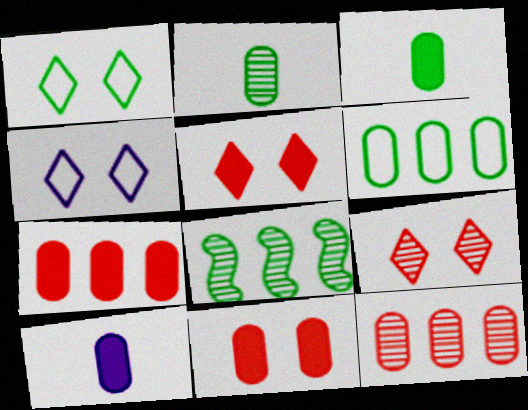[[1, 3, 8]]